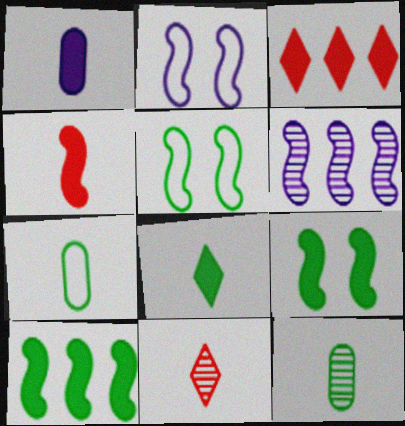[[1, 3, 9], 
[1, 4, 8], 
[2, 3, 12], 
[4, 5, 6]]